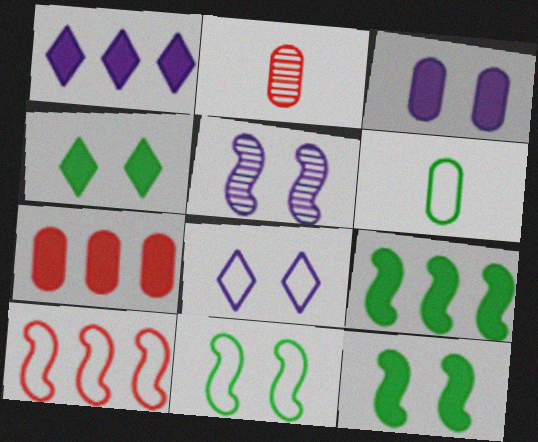[[1, 2, 11], 
[1, 7, 9], 
[2, 8, 9], 
[3, 5, 8], 
[6, 8, 10]]